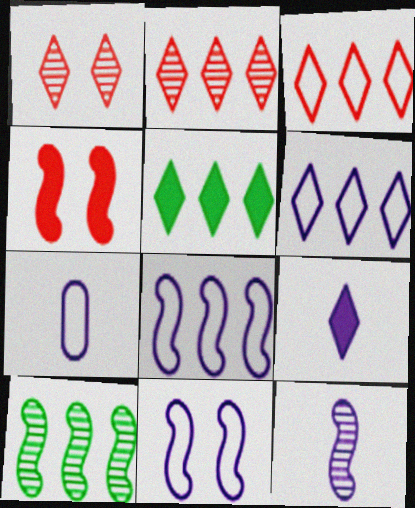[[2, 5, 6], 
[6, 7, 11], 
[7, 9, 12]]